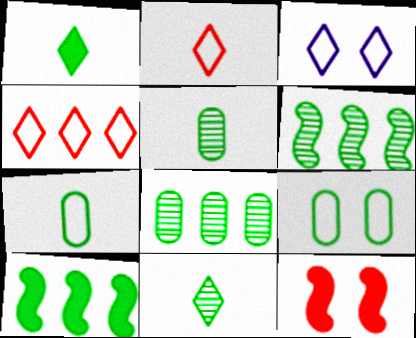[[1, 6, 9], 
[9, 10, 11]]